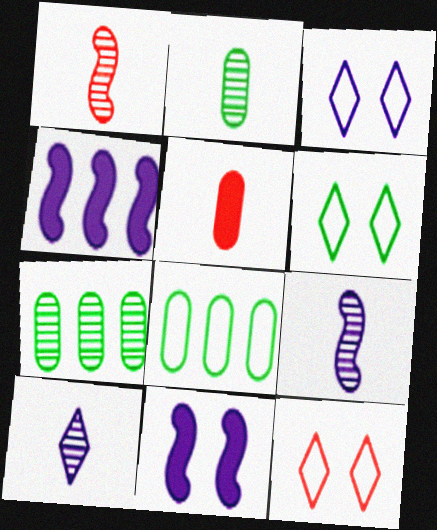[[1, 2, 10], 
[2, 4, 12], 
[3, 6, 12]]